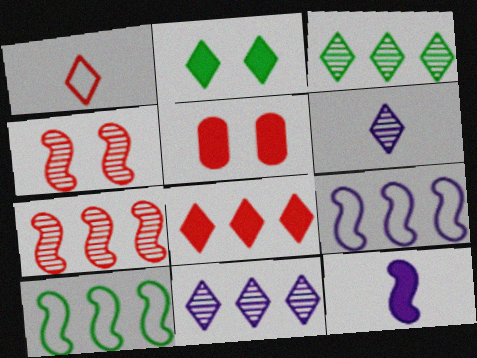[[1, 2, 11], 
[1, 5, 7], 
[4, 10, 12], 
[5, 6, 10]]